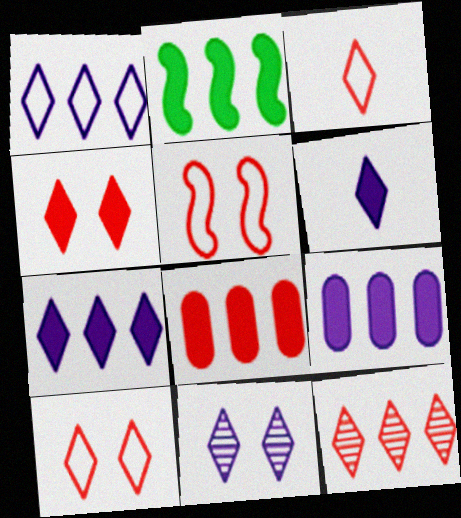[[1, 6, 11], 
[2, 7, 8], 
[3, 4, 12]]